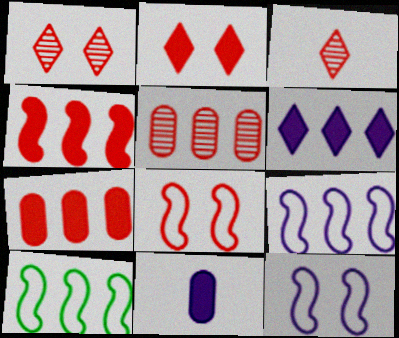[[1, 10, 11], 
[3, 7, 8], 
[5, 6, 10]]